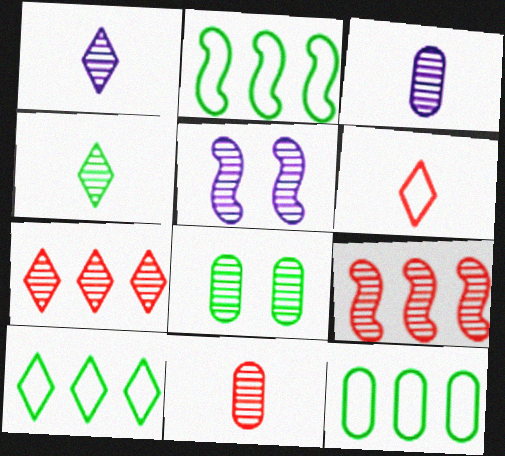[[1, 8, 9], 
[2, 10, 12]]